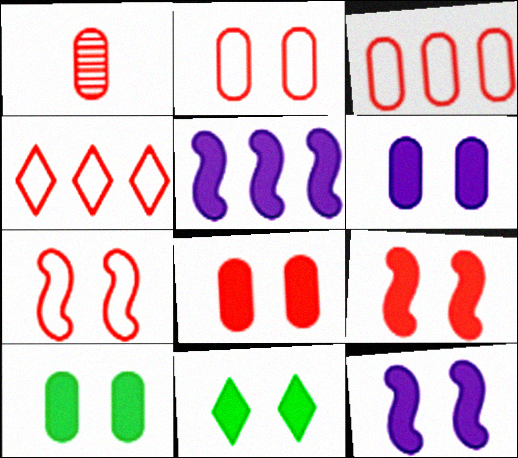[[1, 3, 8], 
[1, 4, 9], 
[6, 8, 10], 
[6, 9, 11], 
[8, 11, 12]]